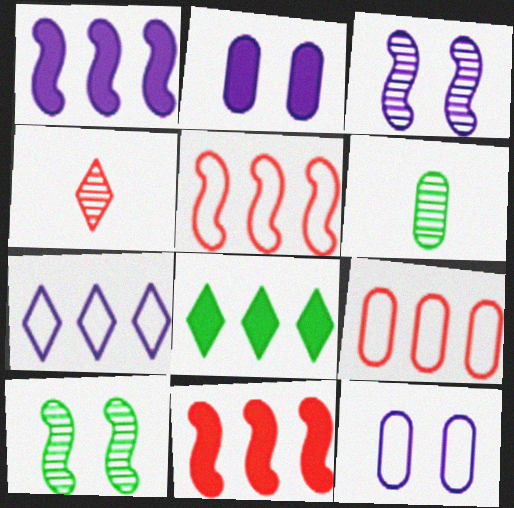[[2, 6, 9]]